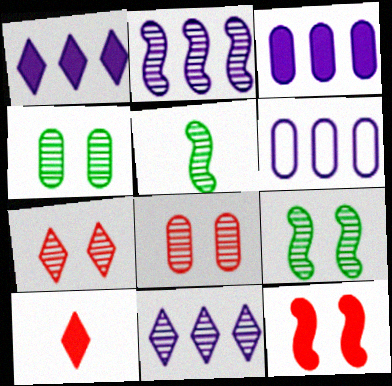[[1, 2, 6], 
[5, 8, 11], 
[6, 9, 10]]